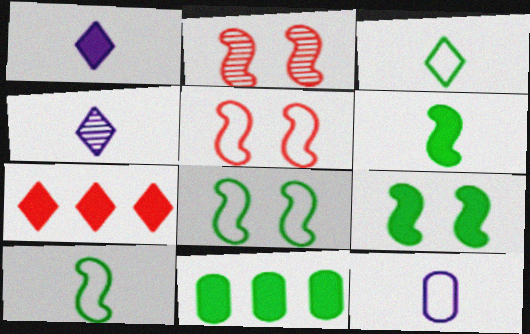[[4, 5, 11]]